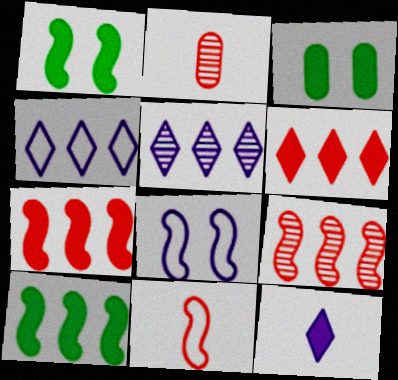[[1, 2, 4], 
[3, 5, 11], 
[3, 7, 12]]